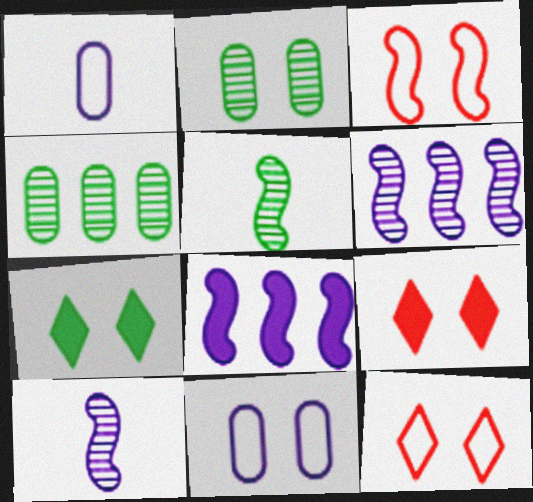[[3, 5, 8]]